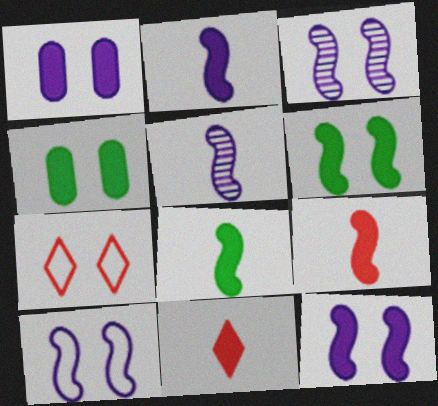[[2, 8, 9], 
[3, 4, 7], 
[3, 10, 12]]